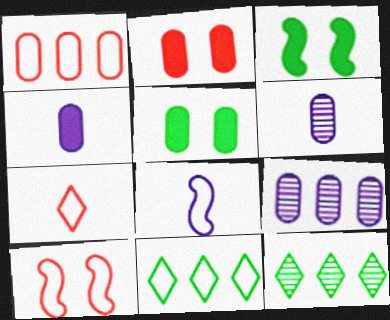[[1, 5, 6], 
[1, 7, 10], 
[2, 8, 12], 
[3, 7, 9], 
[4, 10, 12]]